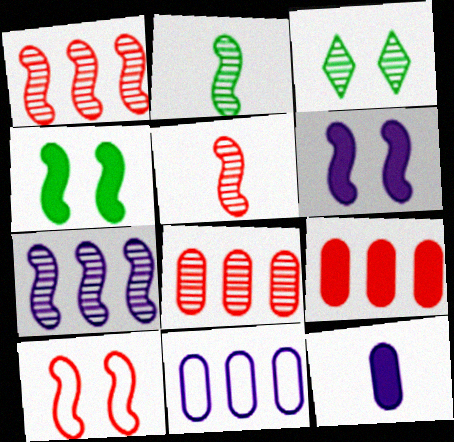[]